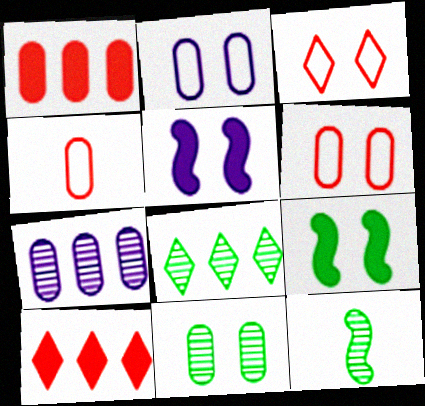[[2, 10, 12], 
[3, 5, 11], 
[4, 5, 8], 
[8, 11, 12]]